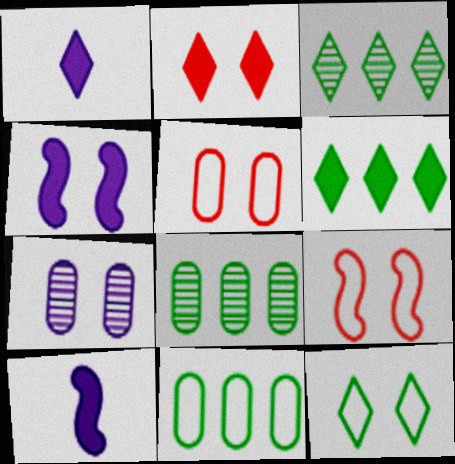[[1, 2, 6], 
[1, 8, 9], 
[3, 5, 10]]